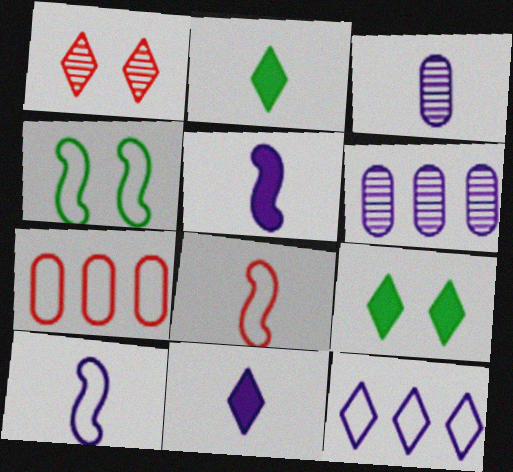[[1, 2, 12], 
[2, 3, 8], 
[3, 10, 11], 
[6, 8, 9]]